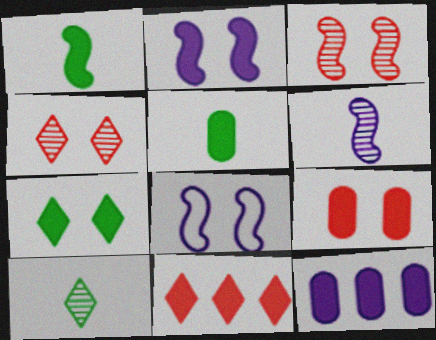[[2, 5, 11], 
[2, 7, 9], 
[5, 9, 12]]